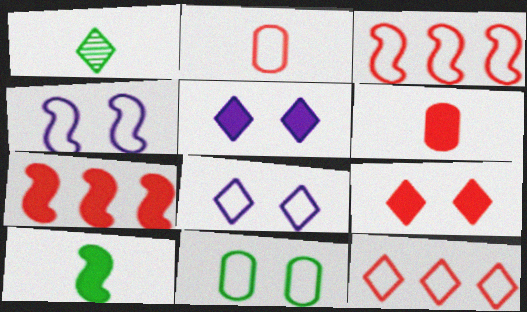[[1, 5, 12], 
[6, 7, 9]]